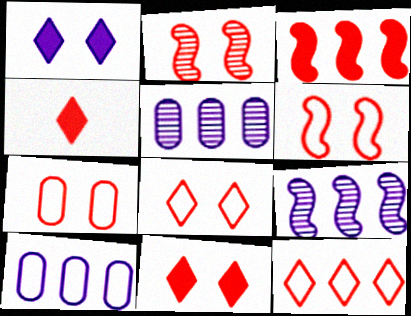[[2, 7, 11], 
[6, 7, 8]]